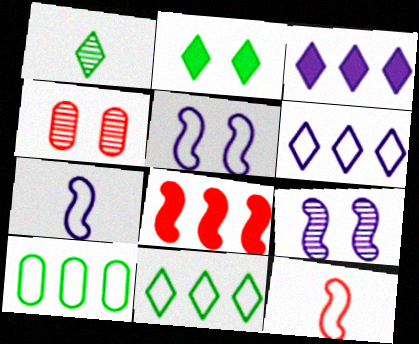[[1, 2, 11], 
[2, 4, 5]]